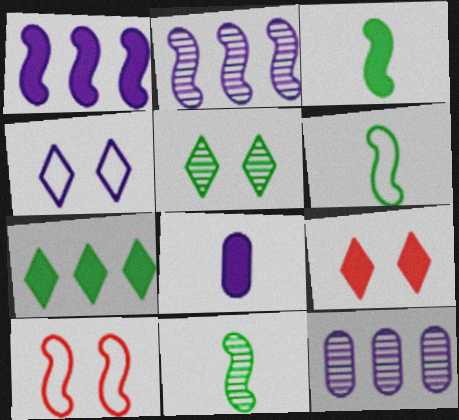[[1, 10, 11], 
[2, 3, 10], 
[2, 4, 8], 
[3, 6, 11], 
[4, 5, 9], 
[6, 9, 12]]